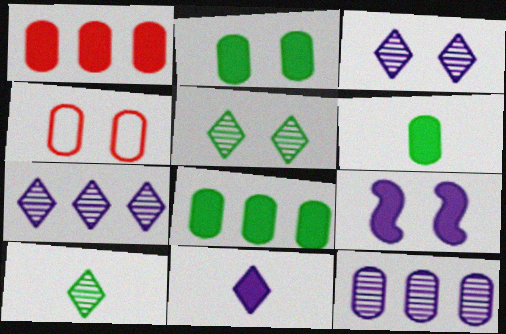[[2, 6, 8], 
[4, 5, 9], 
[4, 6, 12]]